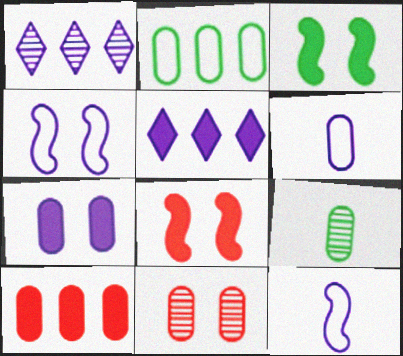[[1, 7, 12]]